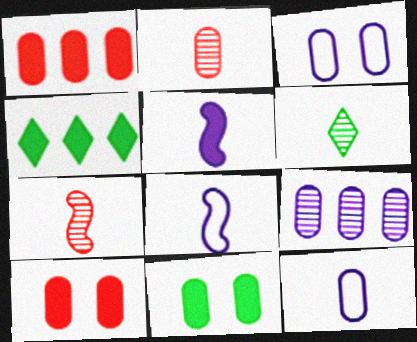[[3, 4, 7], 
[4, 5, 10]]